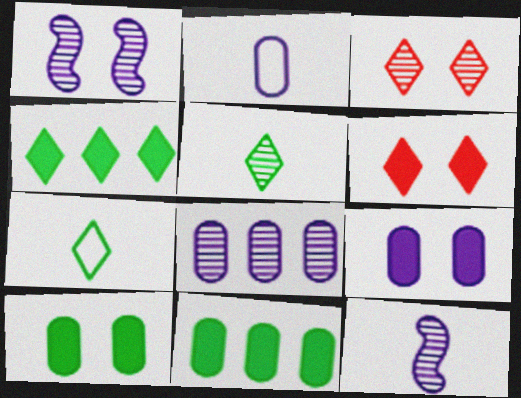[[2, 8, 9]]